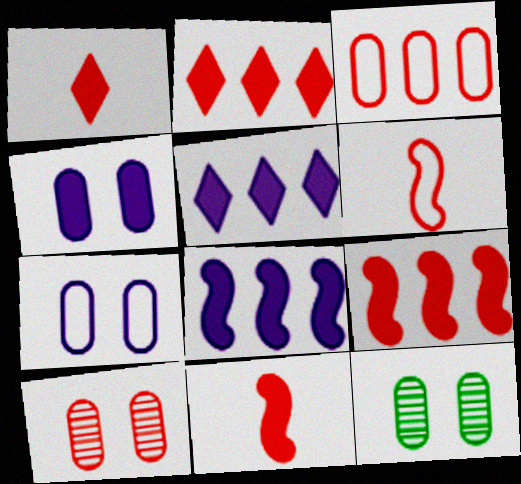[[2, 6, 10], 
[5, 6, 12]]